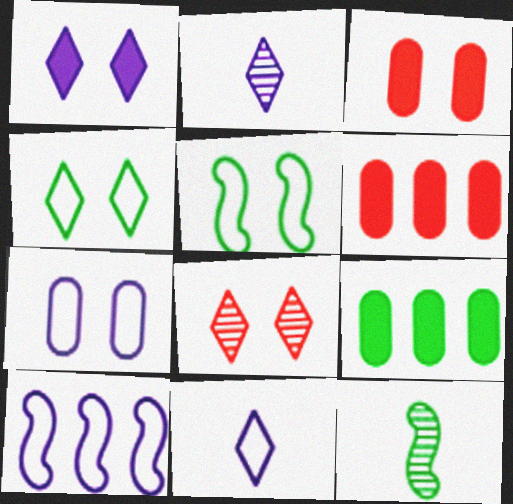[[1, 4, 8], 
[2, 5, 6], 
[4, 9, 12], 
[7, 10, 11]]